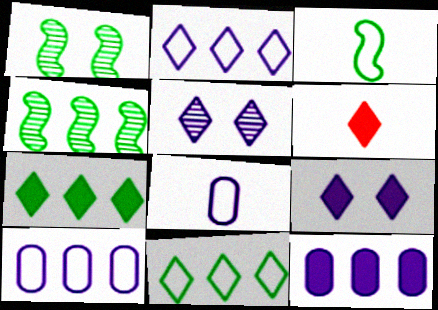[[1, 6, 10], 
[5, 6, 11], 
[6, 7, 9]]